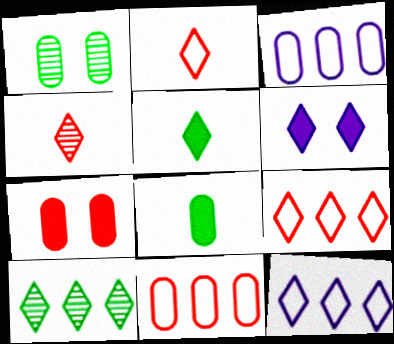[[2, 6, 10]]